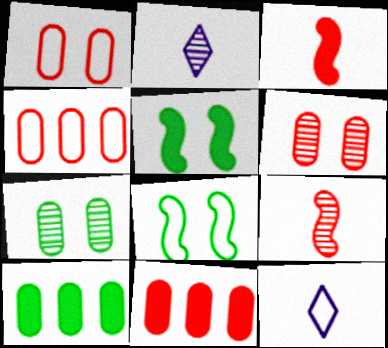[[2, 4, 5], 
[2, 8, 11], 
[4, 8, 12]]